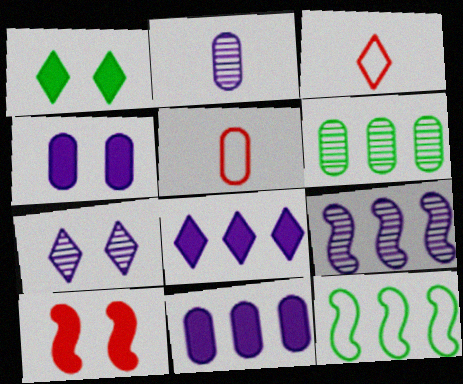[[1, 4, 10], 
[1, 5, 9], 
[2, 7, 9], 
[4, 5, 6]]